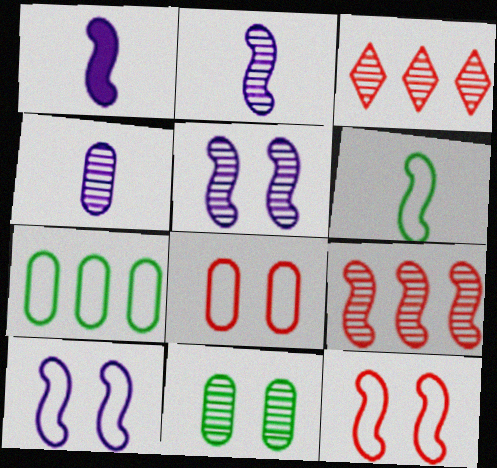[[2, 3, 11]]